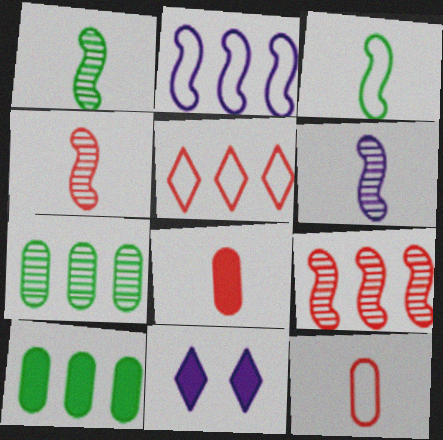[[1, 4, 6]]